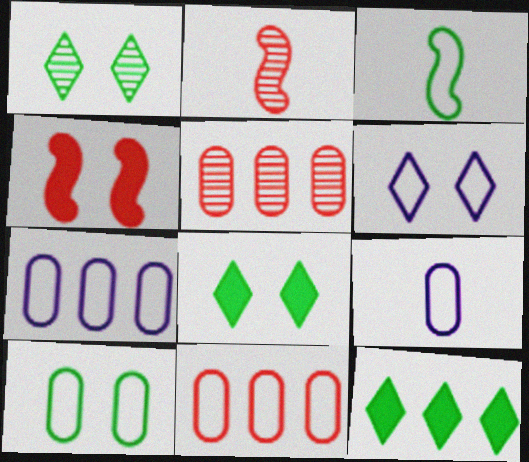[[2, 7, 8], 
[3, 6, 11], 
[9, 10, 11]]